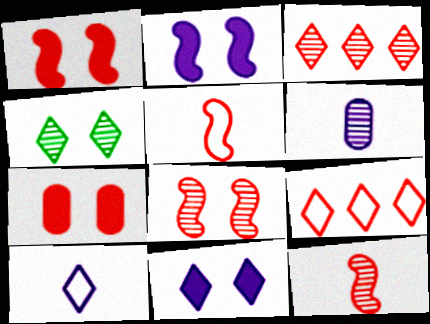[[3, 5, 7], 
[7, 9, 12]]